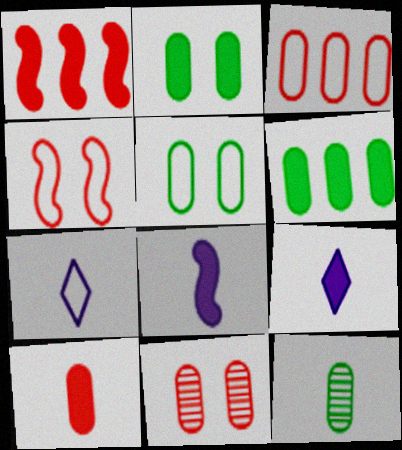[[1, 2, 9], 
[3, 10, 11], 
[5, 6, 12]]